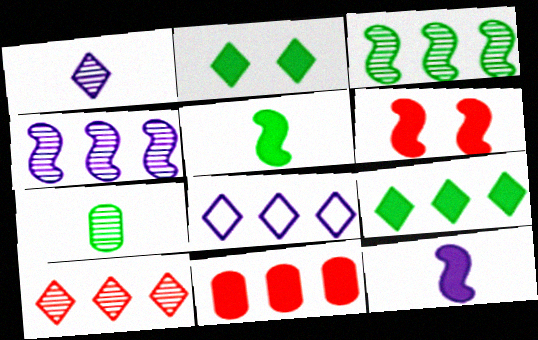[[2, 11, 12], 
[3, 8, 11], 
[6, 7, 8], 
[8, 9, 10]]